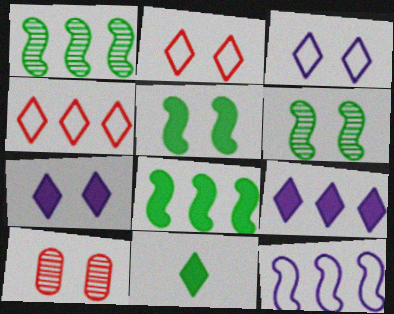[[3, 5, 10], 
[10, 11, 12]]